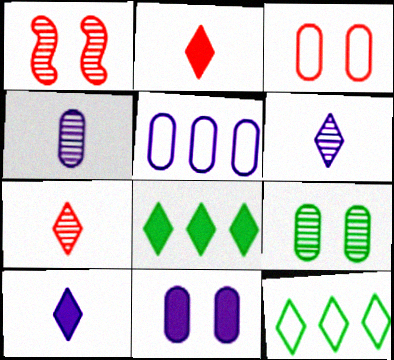[[3, 9, 11], 
[4, 5, 11]]